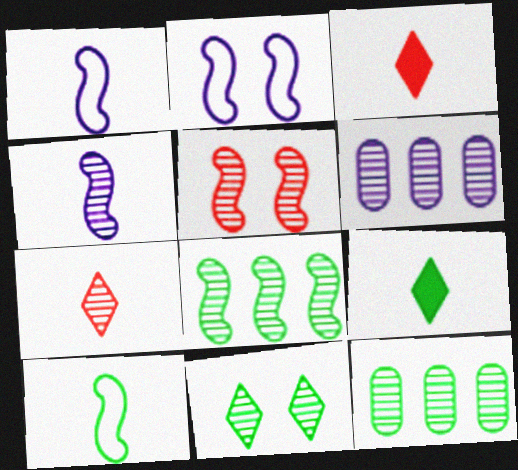[[2, 3, 12], 
[4, 5, 8]]